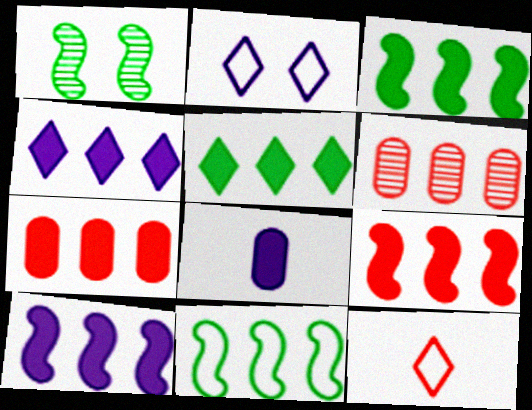[[3, 4, 7], 
[3, 9, 10], 
[4, 6, 11], 
[5, 7, 10]]